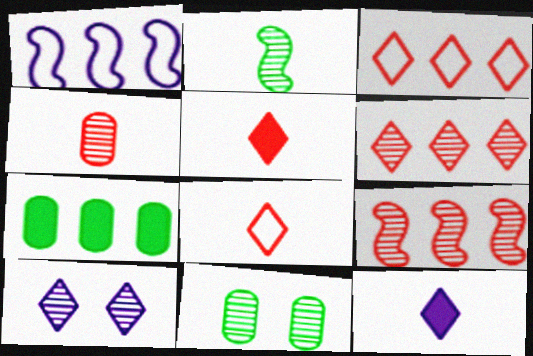[[1, 5, 11], 
[1, 6, 7]]